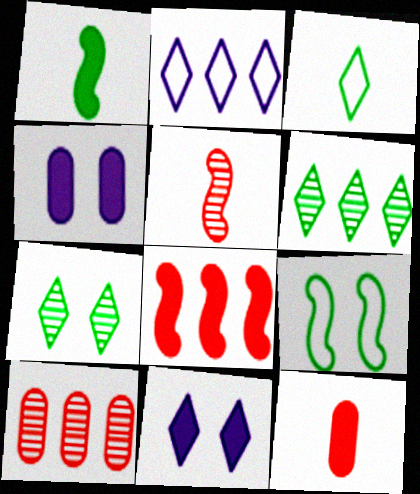[]